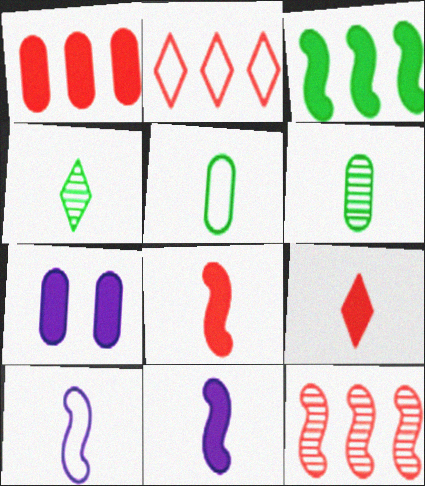[[1, 2, 12], 
[3, 7, 9], 
[6, 9, 10]]